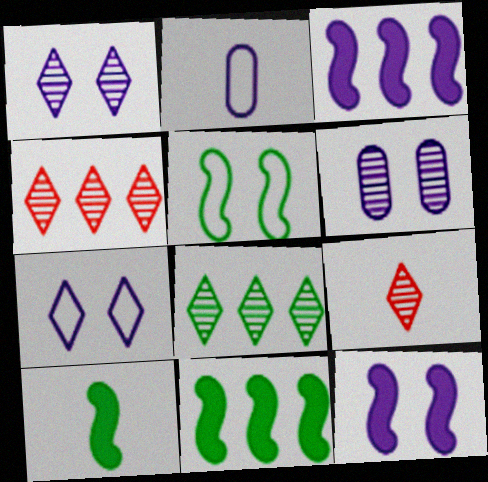[[1, 2, 3], 
[1, 8, 9], 
[2, 9, 10], 
[6, 7, 12]]